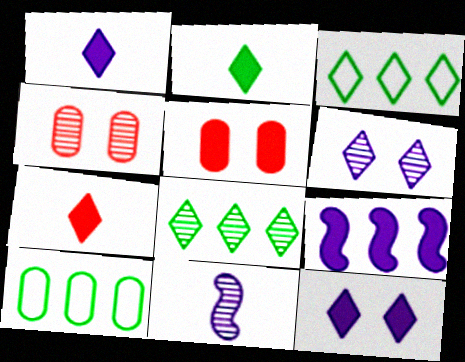[[1, 2, 7], 
[2, 5, 9], 
[3, 5, 11], 
[3, 6, 7], 
[4, 8, 11]]